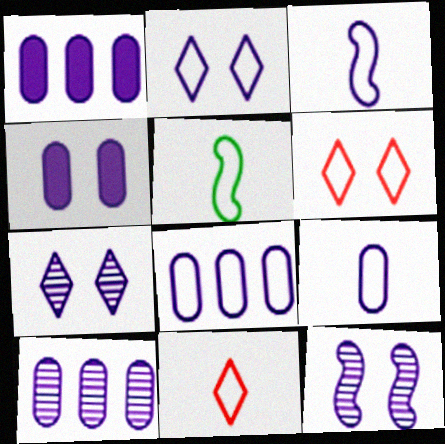[[1, 3, 7], 
[1, 8, 10], 
[2, 3, 8], 
[2, 4, 12], 
[4, 9, 10], 
[5, 6, 8], 
[5, 9, 11]]